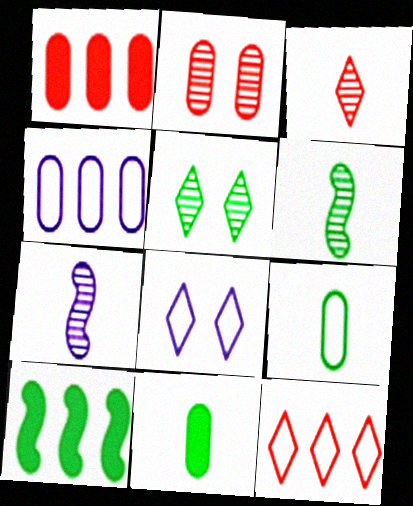[[1, 6, 8], 
[2, 4, 11], 
[5, 9, 10]]